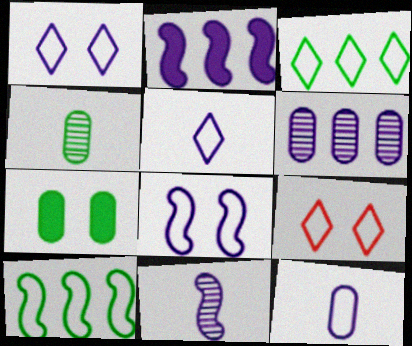[[2, 4, 9], 
[2, 8, 11], 
[3, 5, 9], 
[9, 10, 12]]